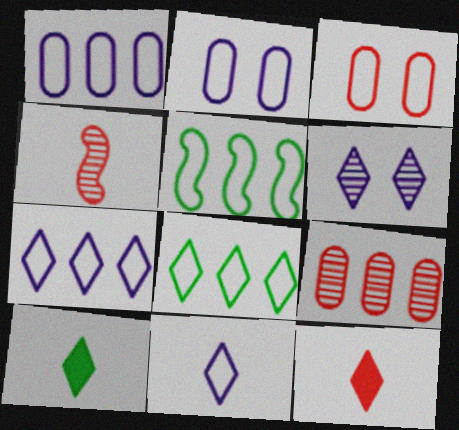[[3, 5, 11], 
[6, 8, 12]]